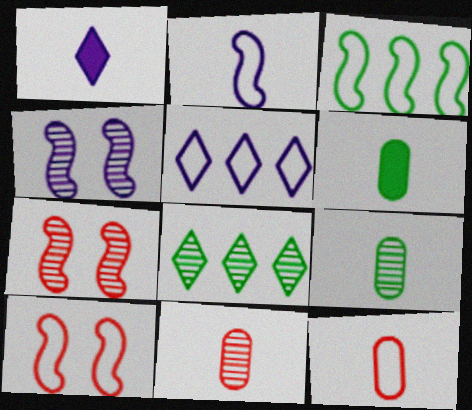[[2, 3, 10], 
[4, 8, 11], 
[5, 6, 7]]